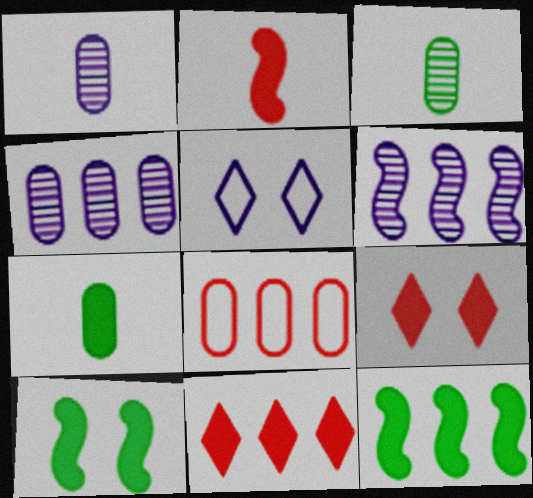[]